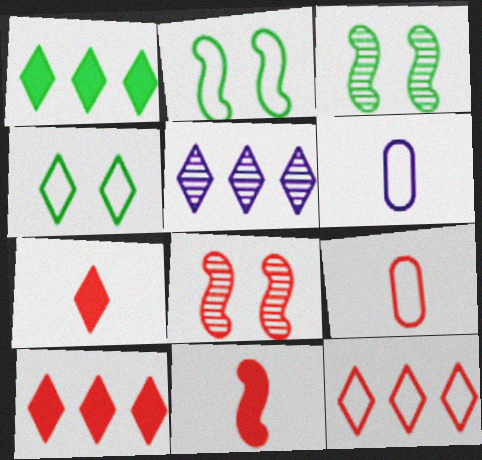[[1, 5, 12], 
[1, 6, 8], 
[2, 6, 12], 
[3, 6, 10], 
[4, 5, 7], 
[8, 9, 10]]